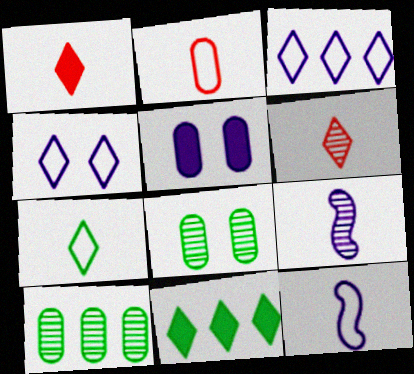[[2, 5, 10], 
[2, 7, 12], 
[3, 5, 9], 
[4, 6, 11]]